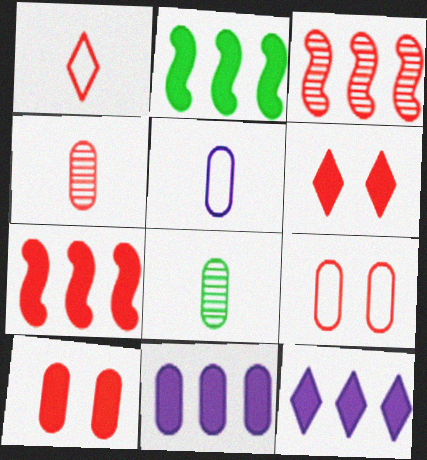[[1, 3, 10], 
[8, 9, 11]]